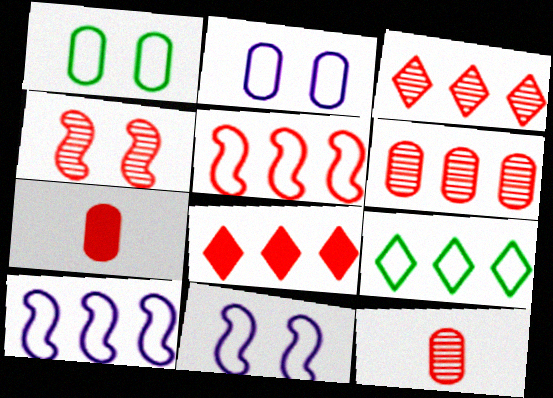[[3, 4, 12], 
[5, 6, 8]]